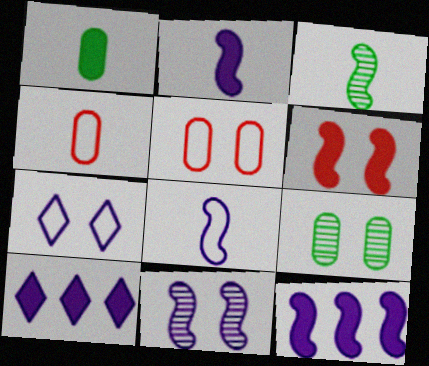[[1, 6, 10], 
[3, 5, 10], 
[6, 7, 9], 
[8, 11, 12]]